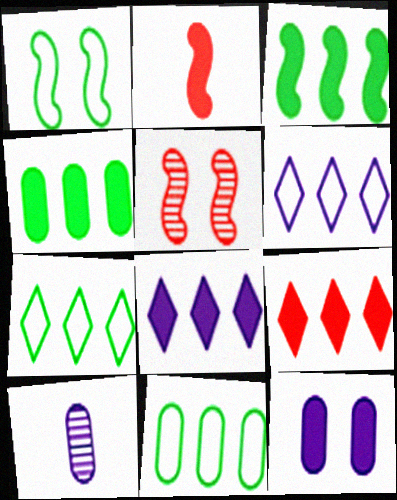[[1, 9, 10]]